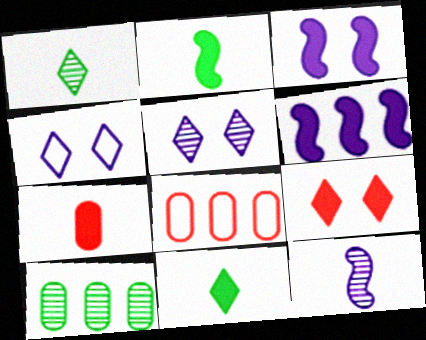[[1, 3, 8], 
[2, 5, 8]]